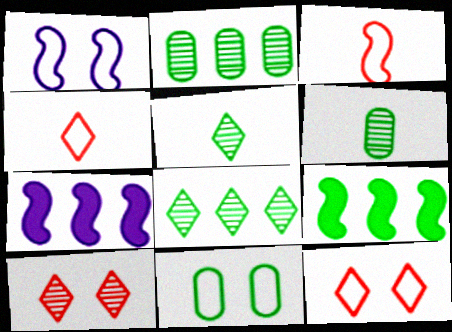[[1, 11, 12], 
[5, 9, 11], 
[6, 7, 12]]